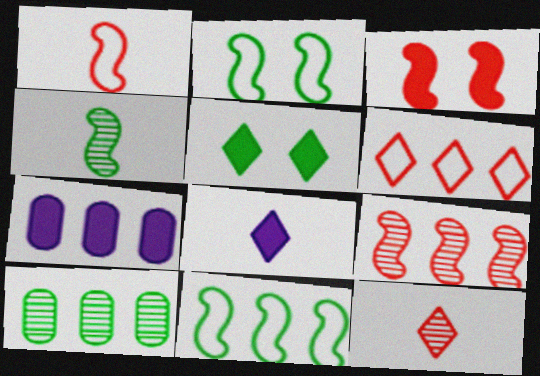[[1, 3, 9], 
[2, 7, 12]]